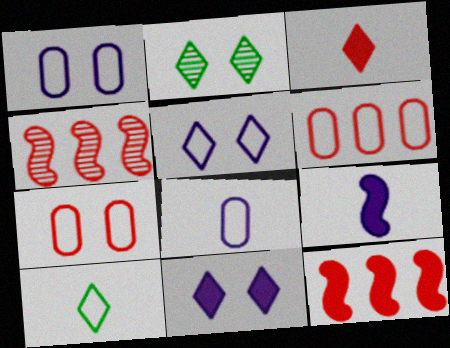[[2, 6, 9], 
[2, 8, 12], 
[3, 4, 7]]